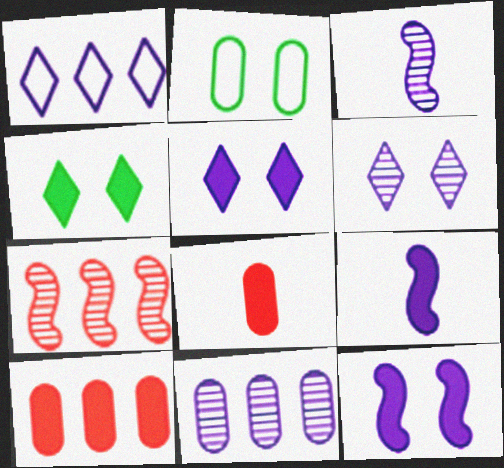[[2, 8, 11], 
[3, 6, 11], 
[4, 9, 10]]